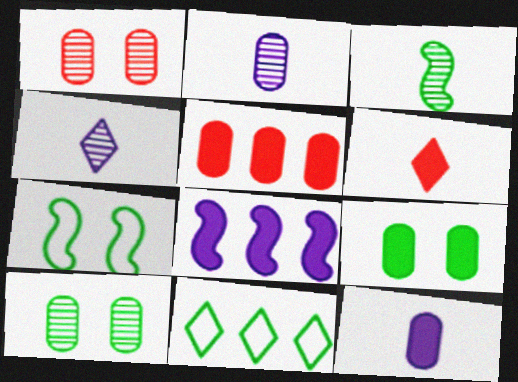[[3, 9, 11], 
[4, 5, 7], 
[5, 9, 12], 
[6, 8, 9]]